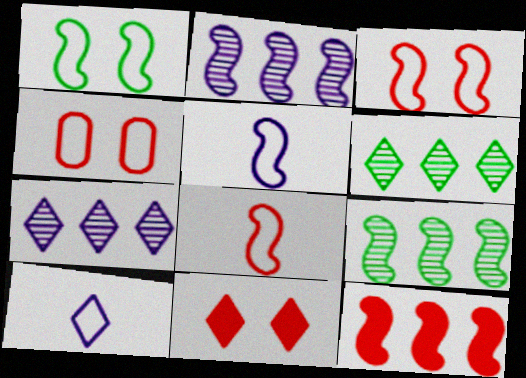[[6, 10, 11]]